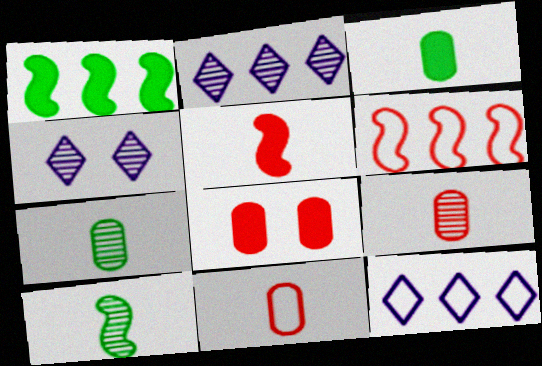[[1, 4, 11], 
[3, 4, 6], 
[8, 10, 12]]